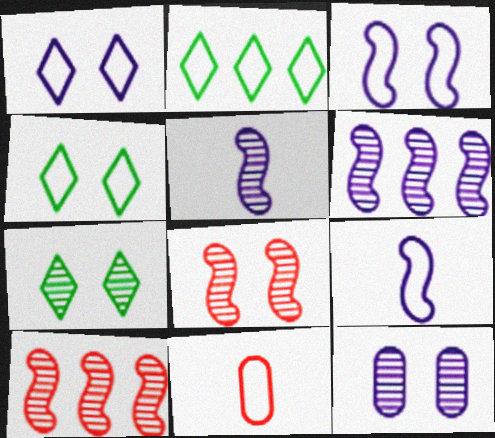[[2, 3, 11], 
[7, 8, 12]]